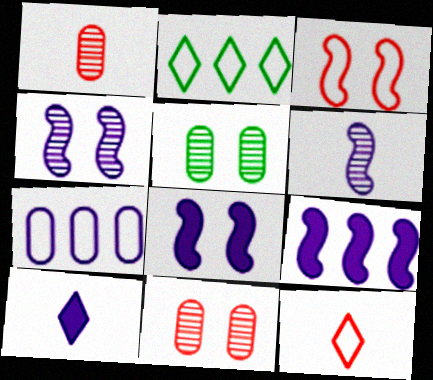[[1, 2, 8], 
[4, 7, 10], 
[5, 9, 12]]